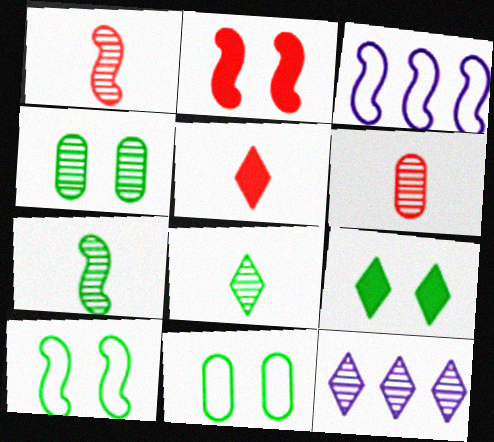[[1, 4, 12], 
[2, 3, 7], 
[3, 4, 5], 
[3, 6, 9], 
[4, 9, 10]]